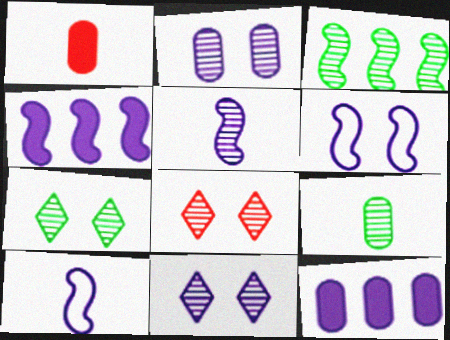[[3, 7, 9], 
[4, 5, 6], 
[7, 8, 11], 
[10, 11, 12]]